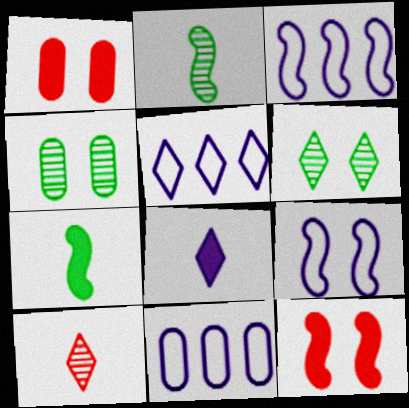[[1, 2, 5], 
[1, 6, 9], 
[2, 3, 12], 
[3, 5, 11]]